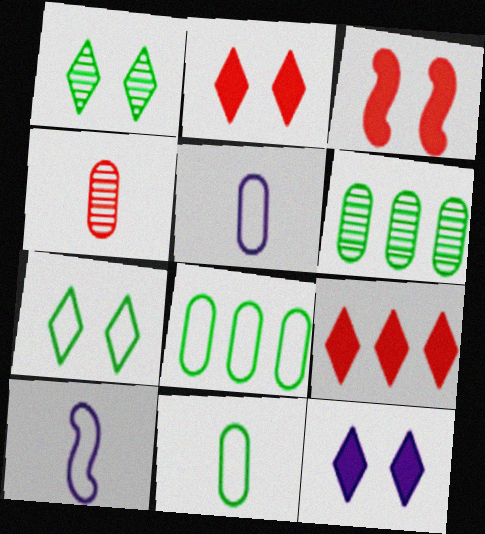[[2, 6, 10]]